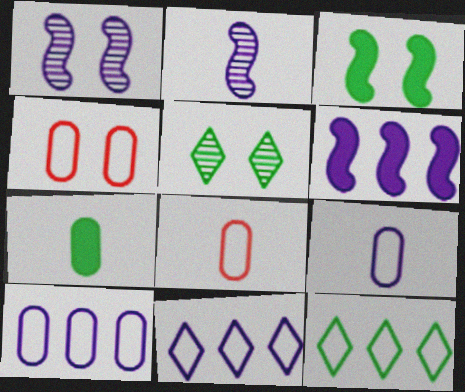[[5, 6, 8]]